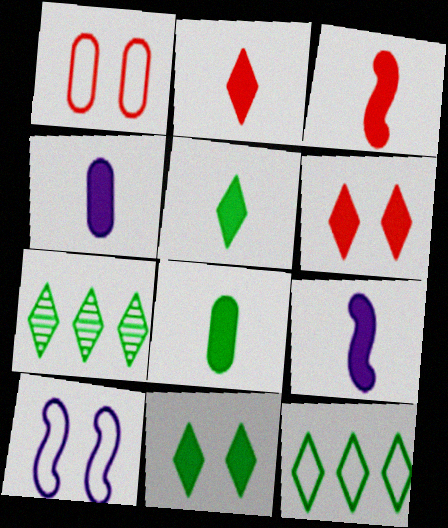[[1, 7, 9], 
[2, 8, 9], 
[3, 4, 5]]